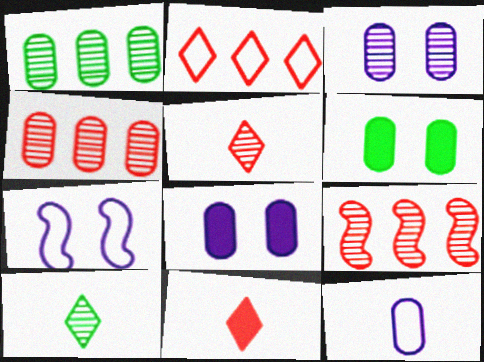[[1, 7, 11], 
[3, 9, 10], 
[4, 6, 12]]